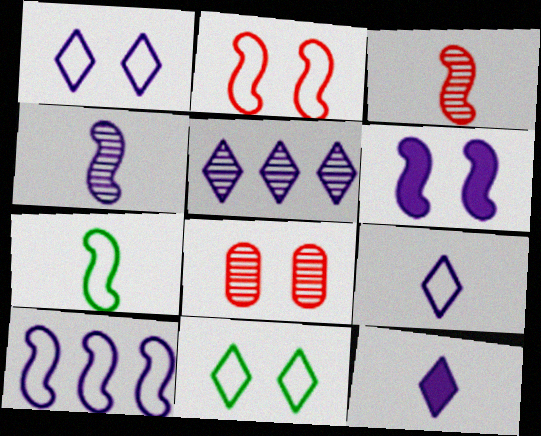[[1, 5, 12], 
[2, 7, 10], 
[4, 6, 10], 
[6, 8, 11]]